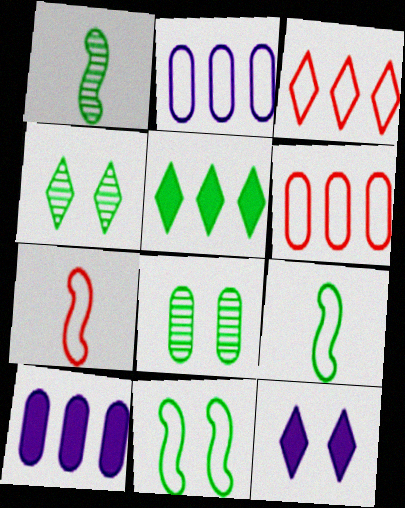[[1, 6, 12], 
[4, 7, 10], 
[5, 8, 9]]